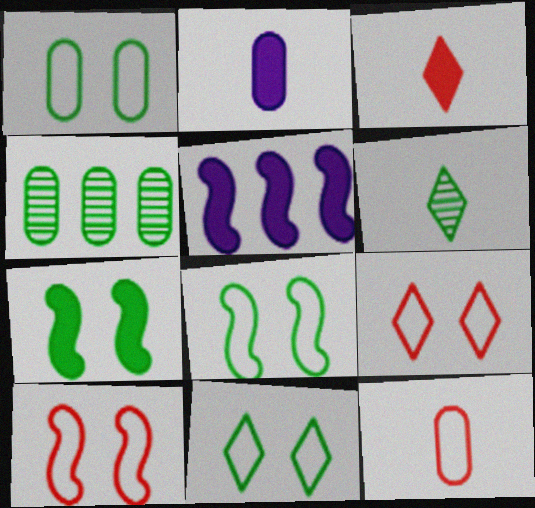[[1, 8, 11]]